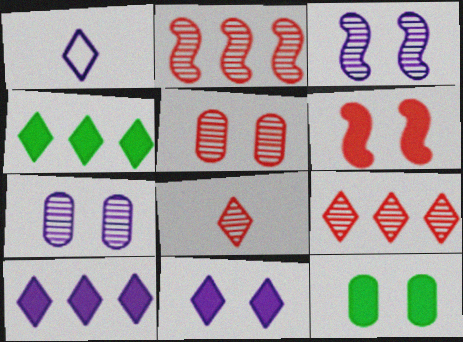[[1, 2, 12], 
[2, 5, 8], 
[6, 11, 12]]